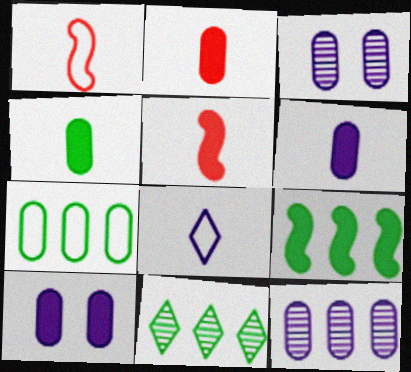[[1, 10, 11], 
[2, 3, 7], 
[2, 4, 6], 
[7, 9, 11]]